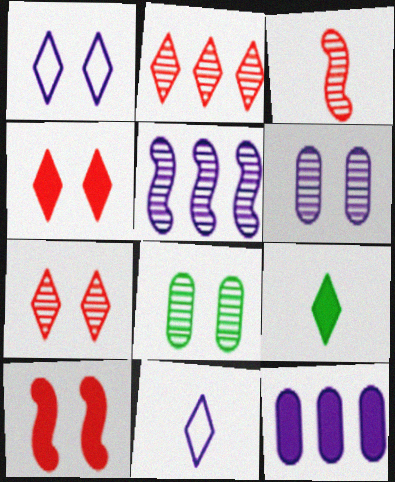[[1, 2, 9], 
[1, 8, 10], 
[9, 10, 12]]